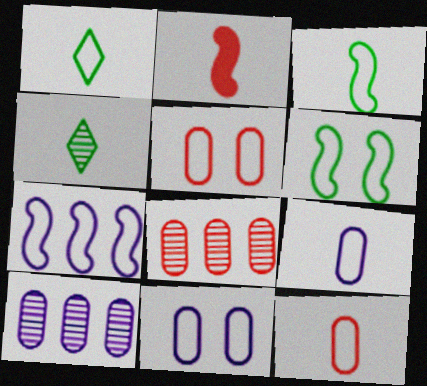[[1, 5, 7], 
[2, 4, 9]]